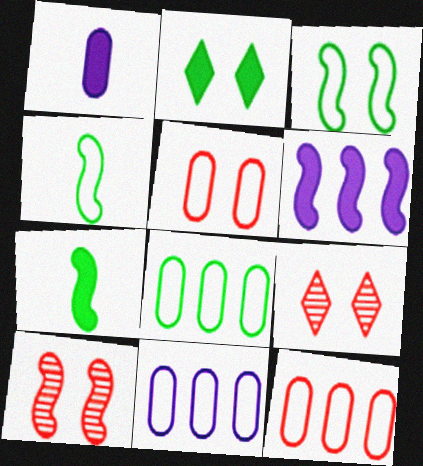[[4, 6, 10], 
[7, 9, 11], 
[8, 11, 12]]